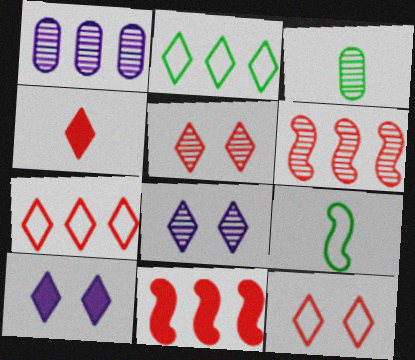[[1, 2, 11], 
[2, 4, 8], 
[3, 6, 8], 
[4, 5, 7]]